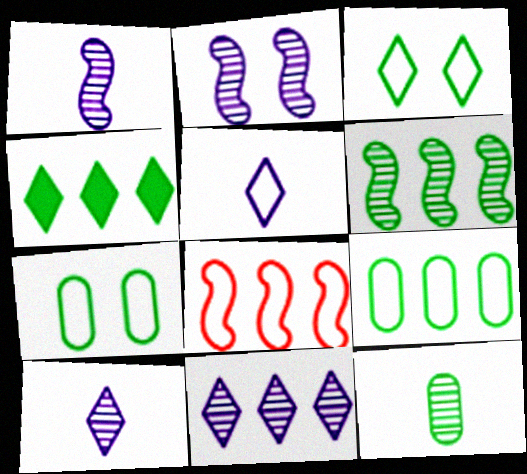[[4, 6, 9], 
[5, 7, 8]]